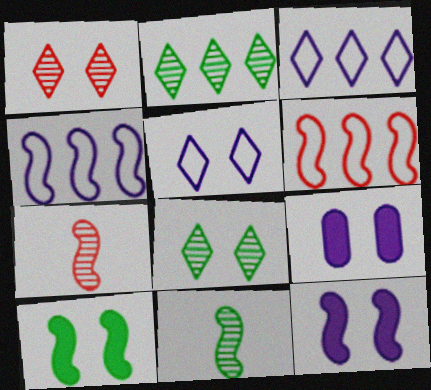[[4, 7, 10], 
[6, 11, 12]]